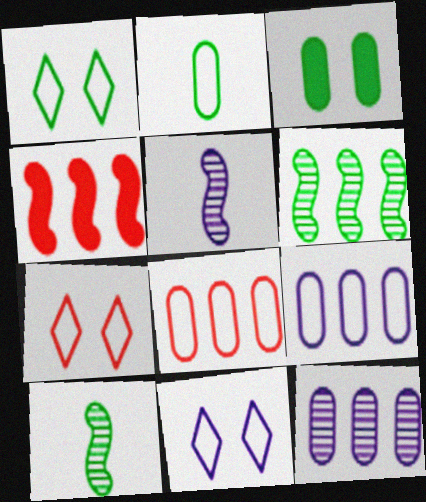[[1, 7, 11]]